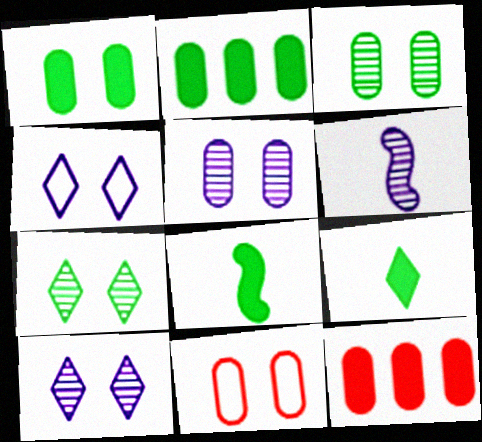[[1, 5, 11]]